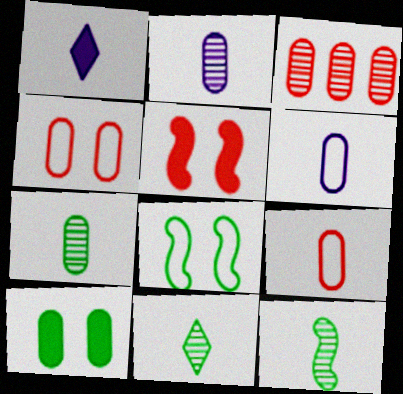[[1, 3, 8], 
[1, 9, 12], 
[3, 6, 10], 
[7, 11, 12]]